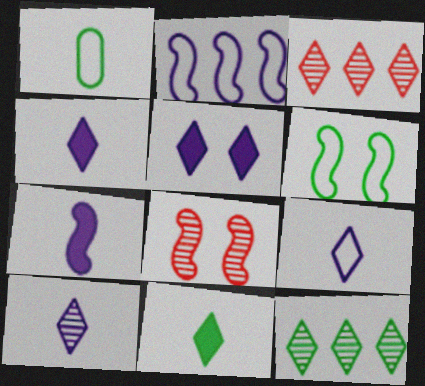[[4, 9, 10]]